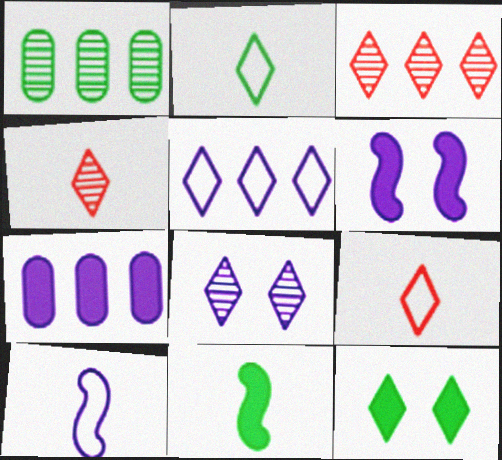[[1, 6, 9], 
[4, 5, 12], 
[7, 8, 10]]